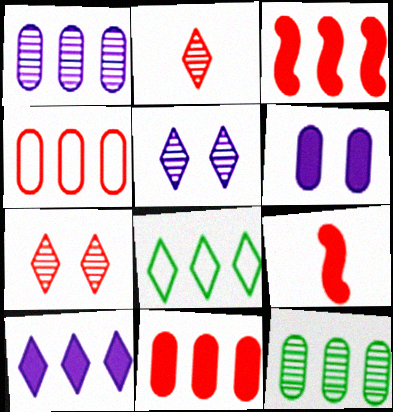[[1, 3, 8], 
[4, 7, 9]]